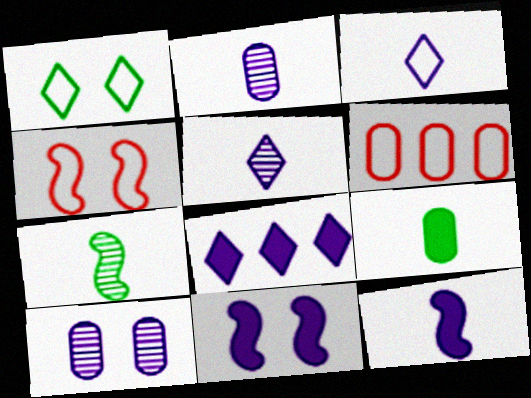[[2, 3, 12], 
[6, 9, 10]]